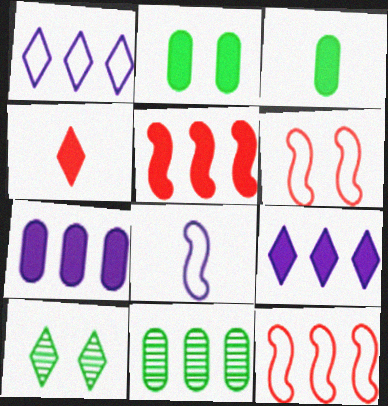[[1, 4, 10], 
[1, 5, 11], 
[9, 11, 12]]